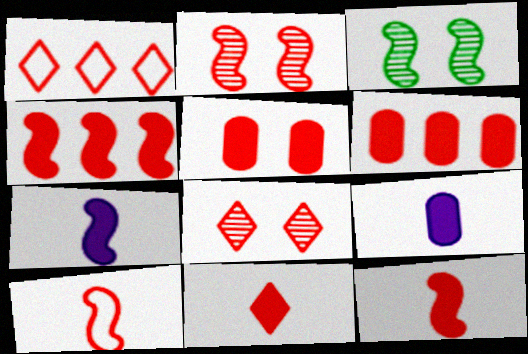[[1, 3, 9], 
[1, 8, 11], 
[2, 4, 10], 
[4, 5, 11], 
[6, 8, 10]]